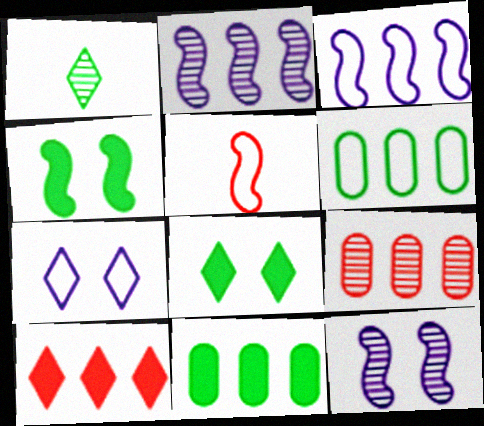[[1, 4, 6], 
[1, 7, 10], 
[1, 9, 12], 
[2, 4, 5], 
[2, 6, 10], 
[5, 6, 7]]